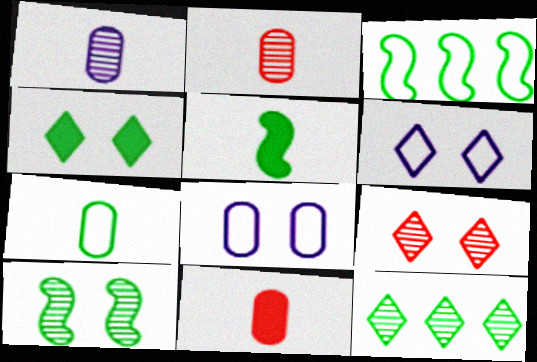[[1, 7, 11], 
[3, 5, 10], 
[4, 6, 9]]